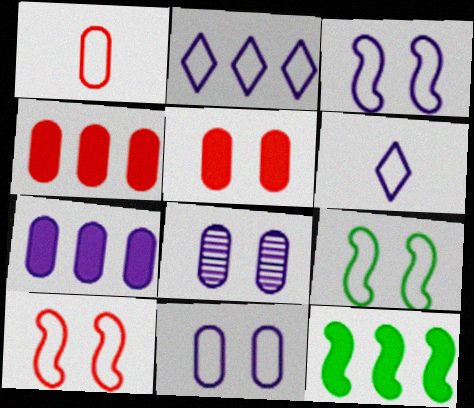[[1, 2, 9], 
[3, 9, 10]]